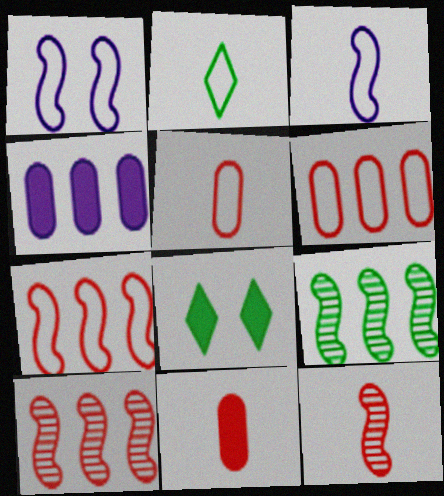[[1, 2, 6], 
[2, 3, 5]]